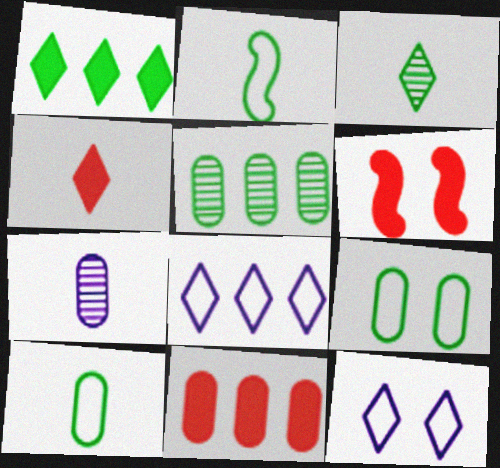[[2, 4, 7], 
[4, 6, 11], 
[7, 9, 11]]